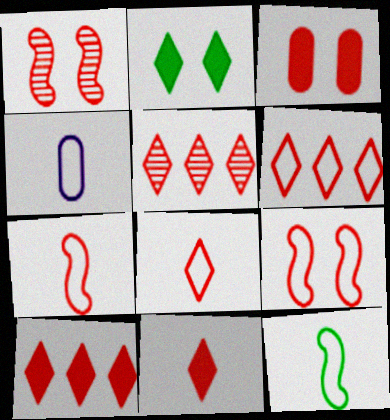[[3, 5, 7], 
[4, 8, 12], 
[5, 6, 10]]